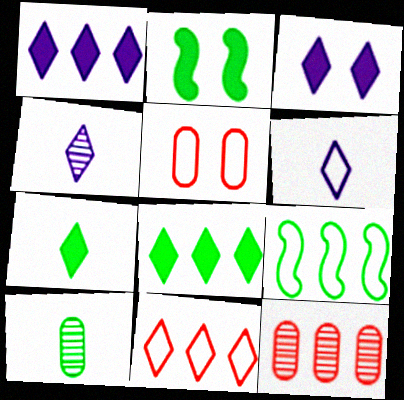[[1, 9, 12], 
[2, 6, 12], 
[5, 6, 9]]